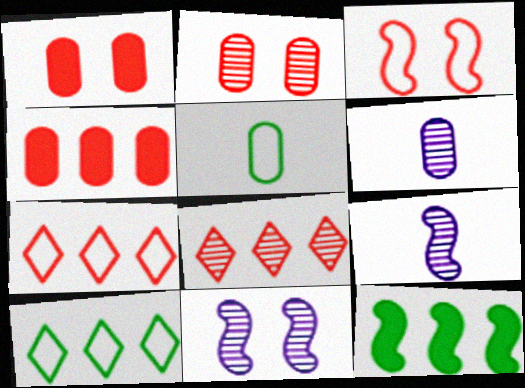[[1, 9, 10], 
[3, 9, 12]]